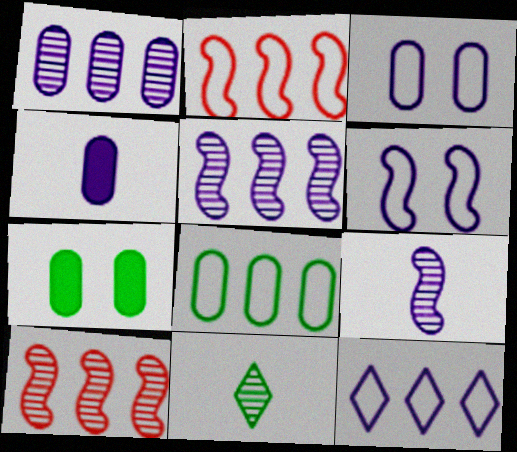[[1, 3, 4], 
[2, 8, 12]]